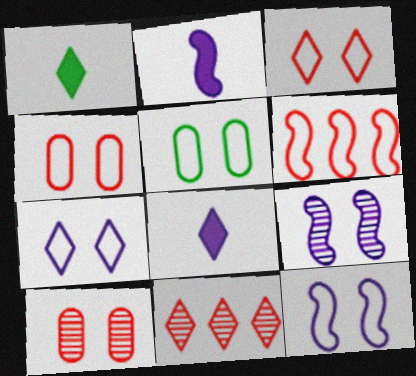[[1, 7, 11], 
[2, 5, 11], 
[3, 5, 12]]